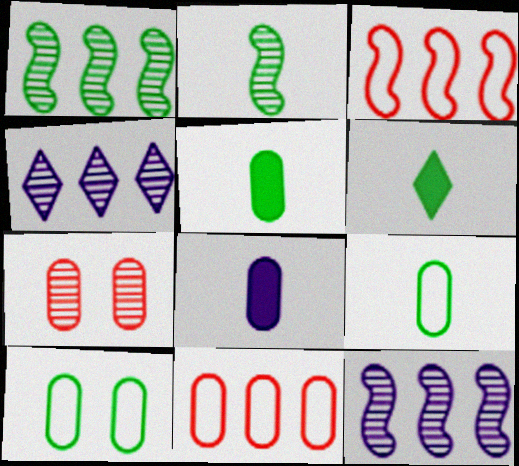[[1, 6, 10], 
[2, 4, 7], 
[2, 6, 9]]